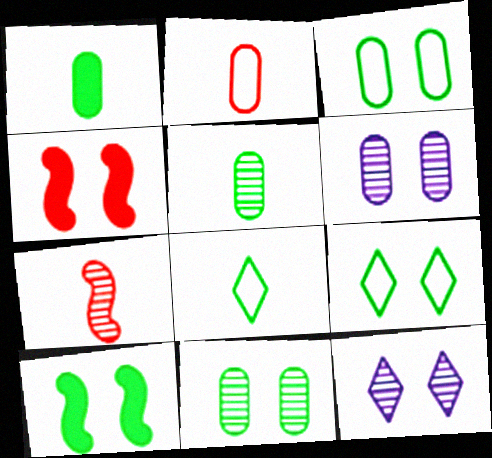[[3, 4, 12], 
[4, 6, 9], 
[9, 10, 11]]